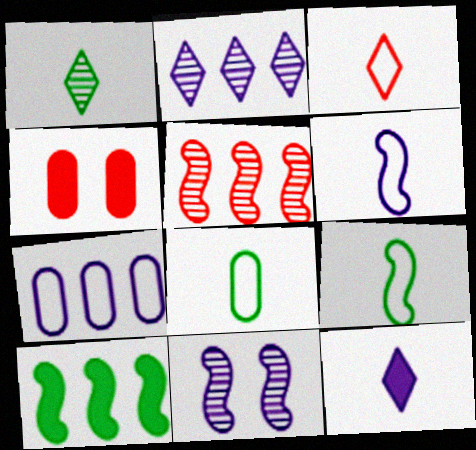[[1, 3, 12], 
[2, 4, 9], 
[3, 4, 5], 
[3, 6, 8], 
[4, 10, 12], 
[7, 11, 12]]